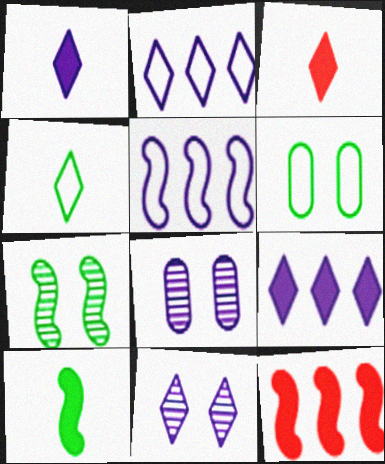[[1, 2, 11], 
[1, 5, 8], 
[4, 8, 12]]